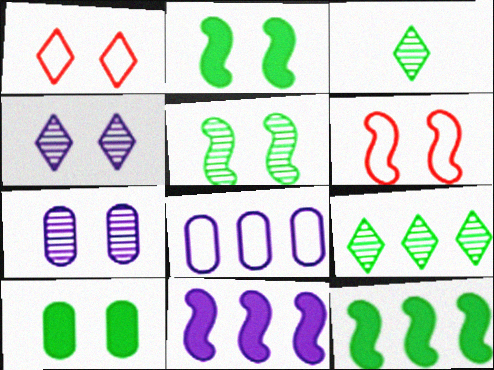[[1, 2, 7], 
[4, 6, 10]]